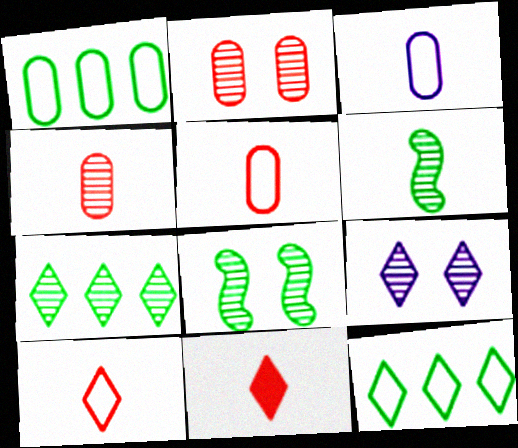[[2, 8, 9], 
[3, 6, 11], 
[9, 11, 12]]